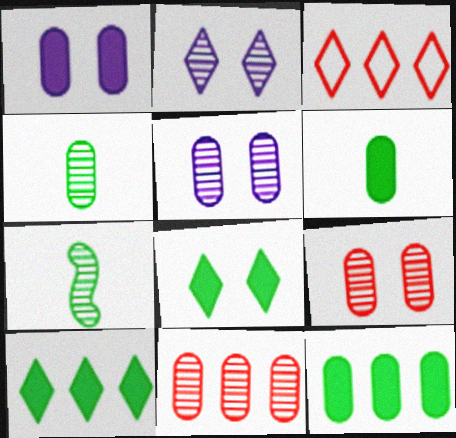[[1, 3, 7], 
[2, 7, 11], 
[4, 5, 11]]